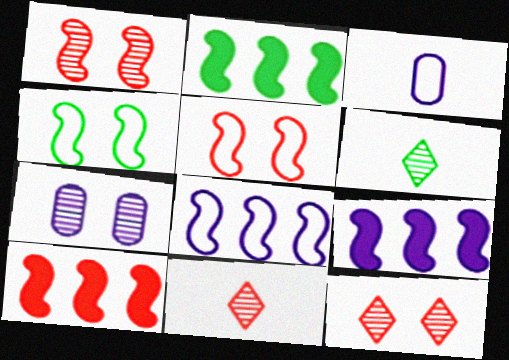[[2, 3, 12], 
[2, 9, 10]]